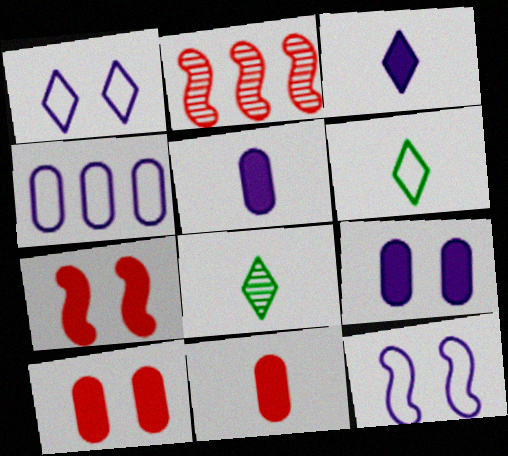[[2, 6, 9], 
[4, 7, 8]]